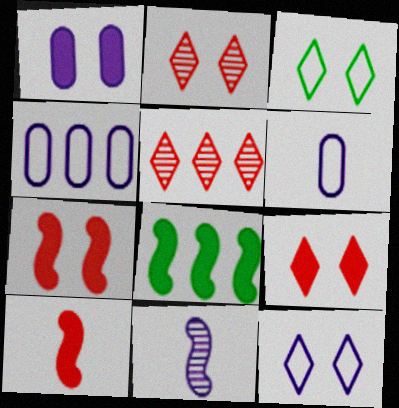[[2, 6, 8], 
[4, 5, 8]]